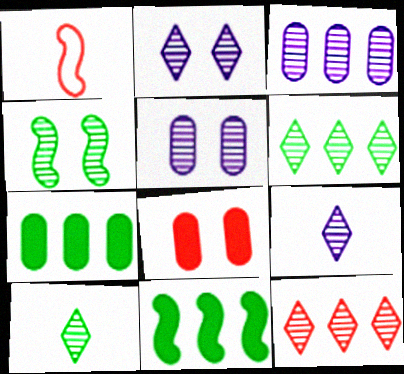[[1, 2, 7], 
[1, 8, 12], 
[2, 10, 12]]